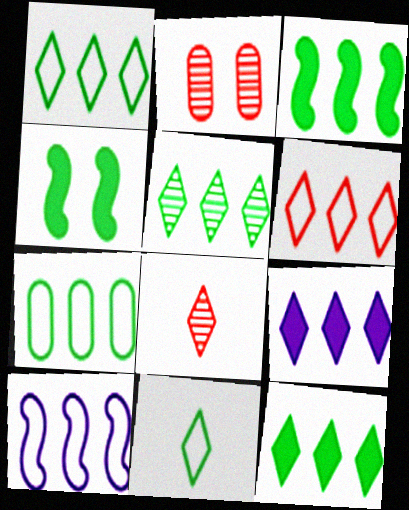[[1, 5, 12], 
[3, 5, 7], 
[5, 6, 9], 
[6, 7, 10]]